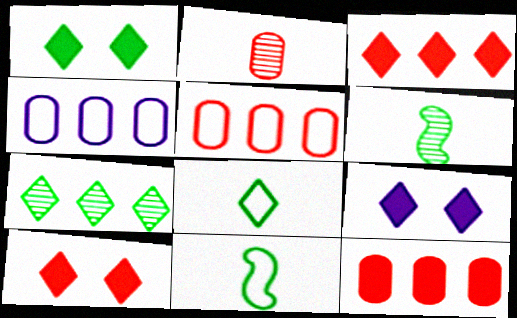[[1, 7, 8], 
[1, 9, 10], 
[4, 6, 10], 
[5, 6, 9]]